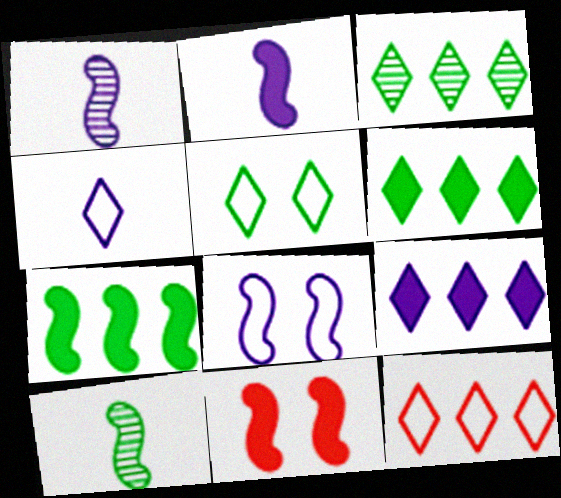[[2, 7, 11], 
[3, 9, 12], 
[4, 5, 12]]